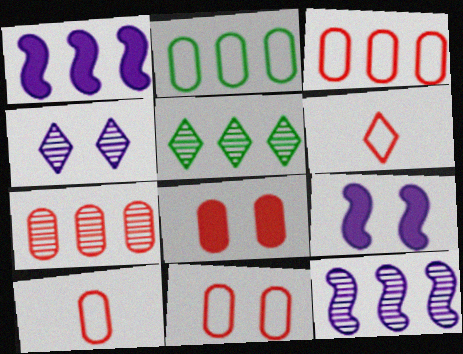[[1, 3, 5], 
[3, 10, 11], 
[5, 7, 12], 
[5, 9, 10], 
[7, 8, 10]]